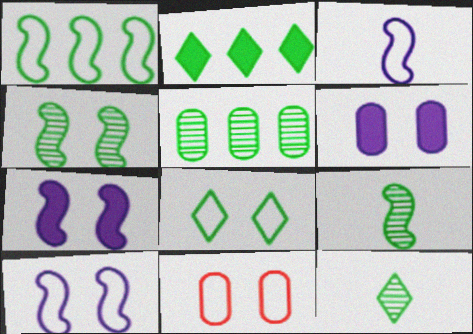[[1, 2, 5], 
[2, 8, 12], 
[4, 5, 12], 
[8, 10, 11]]